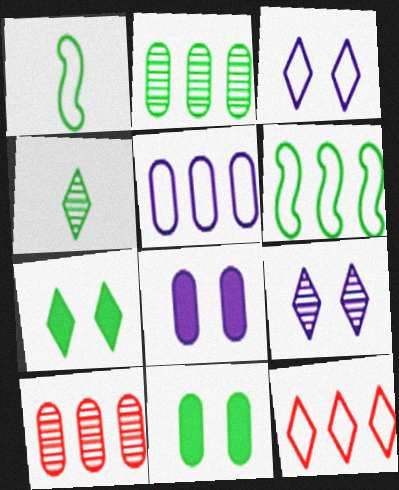[[1, 2, 7], 
[4, 6, 11], 
[5, 6, 12]]